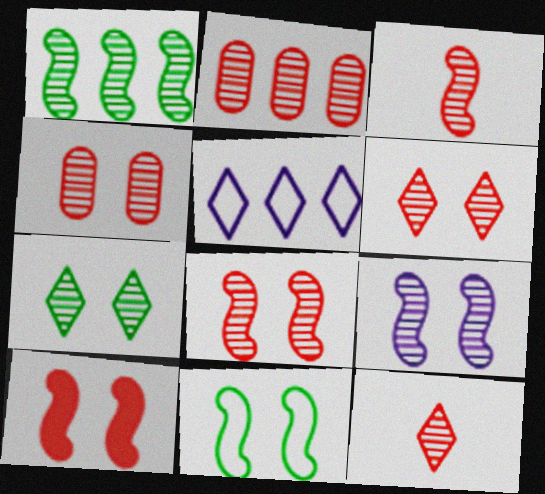[[1, 3, 9], 
[2, 3, 6], 
[2, 8, 12], 
[4, 6, 8], 
[4, 7, 9], 
[9, 10, 11]]